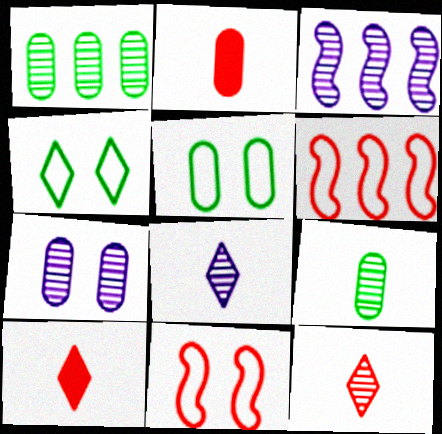[[2, 3, 4], 
[3, 5, 10], 
[3, 7, 8]]